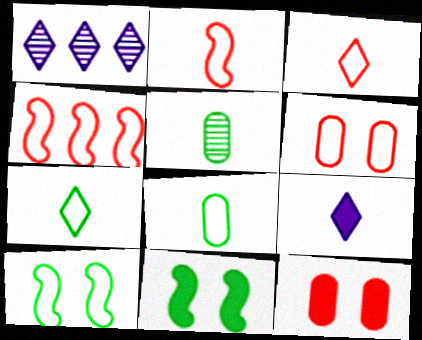[[2, 5, 9], 
[3, 4, 6]]